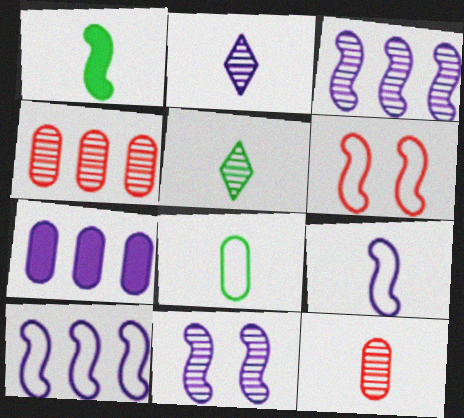[[1, 3, 6], 
[1, 5, 8], 
[4, 5, 11], 
[5, 6, 7]]